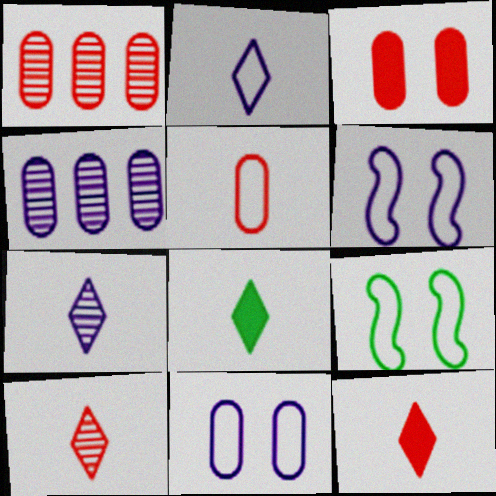[[1, 3, 5], 
[1, 6, 8], 
[2, 8, 10], 
[4, 9, 12]]